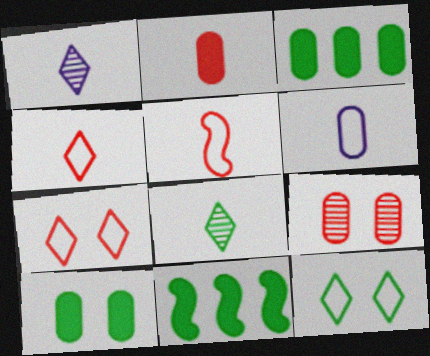[[3, 6, 9]]